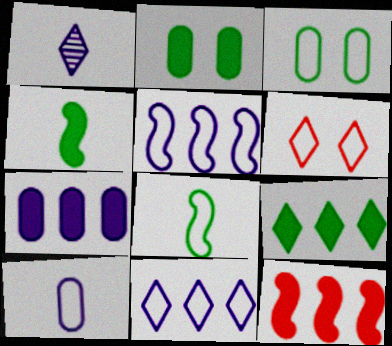[[1, 3, 12], 
[1, 6, 9], 
[2, 4, 9], 
[7, 9, 12]]